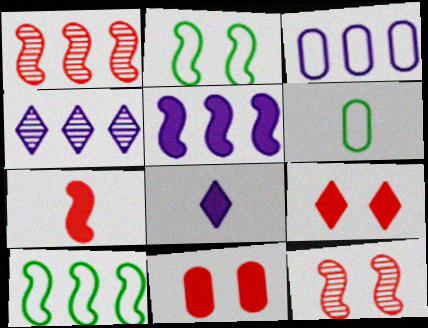[[1, 5, 10], 
[3, 4, 5]]